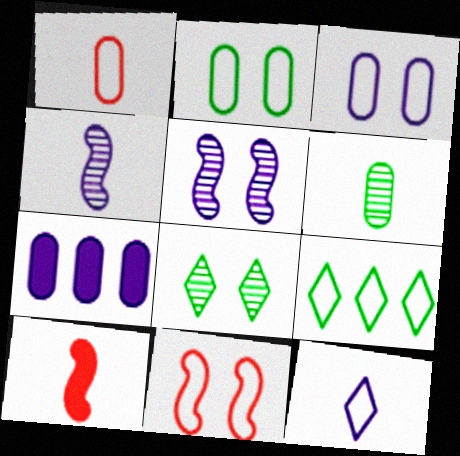[[5, 7, 12], 
[6, 10, 12]]